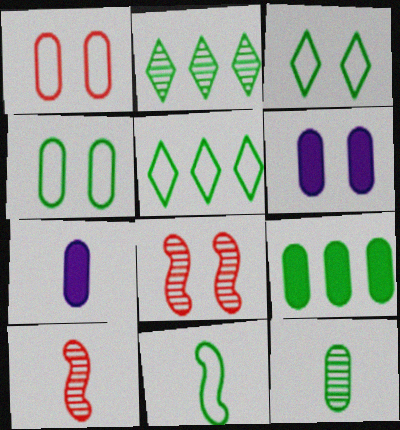[[3, 6, 8], 
[4, 5, 11], 
[4, 9, 12], 
[5, 6, 10], 
[5, 7, 8]]